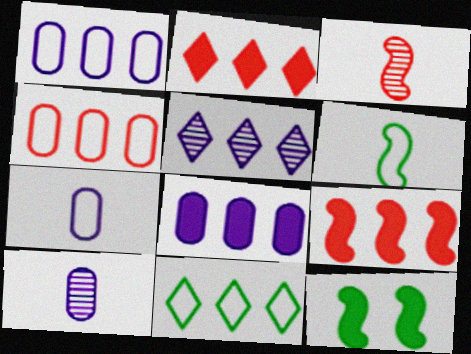[[2, 5, 11]]